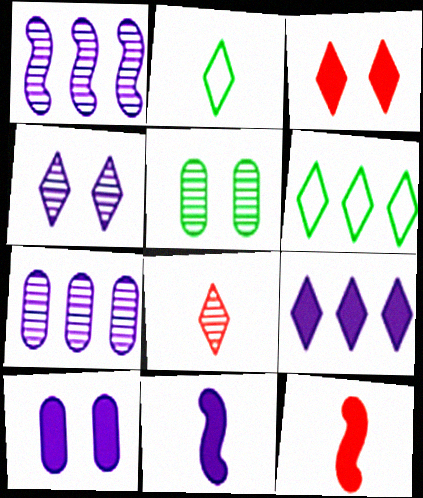[[1, 5, 8], 
[9, 10, 11]]